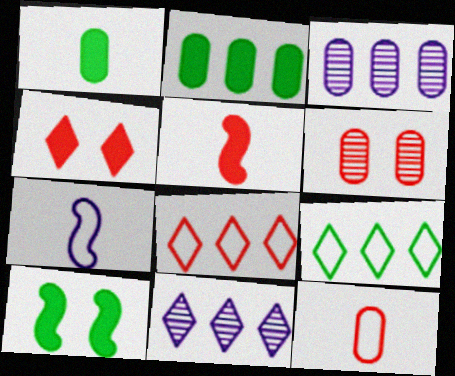[[5, 6, 8], 
[10, 11, 12]]